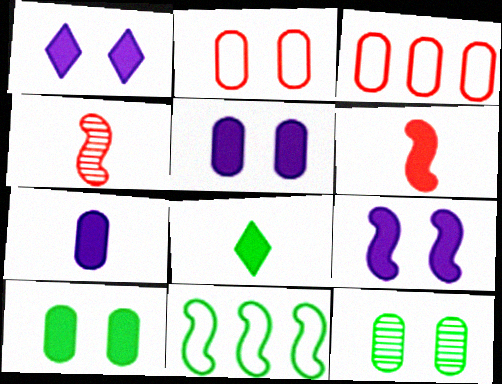[[1, 5, 9], 
[2, 5, 12], 
[3, 7, 12], 
[4, 9, 11], 
[6, 7, 8], 
[8, 11, 12]]